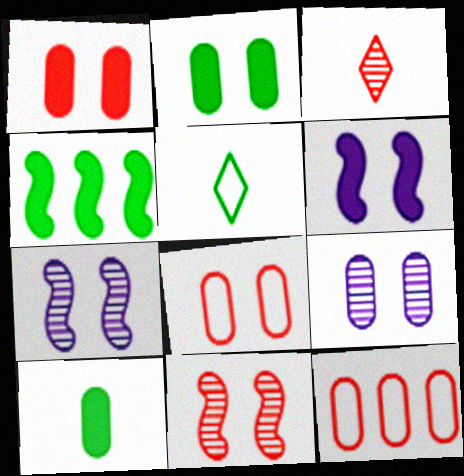[[2, 8, 9], 
[9, 10, 12]]